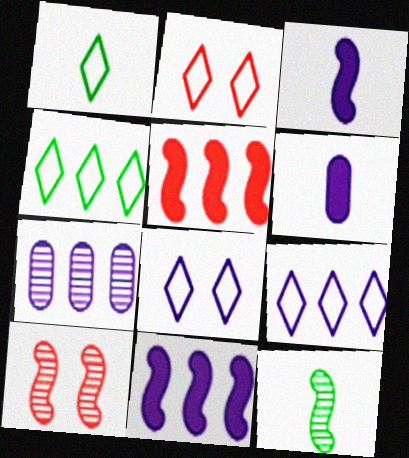[[1, 2, 9], 
[3, 7, 8], 
[4, 5, 7], 
[4, 6, 10], 
[7, 9, 11]]